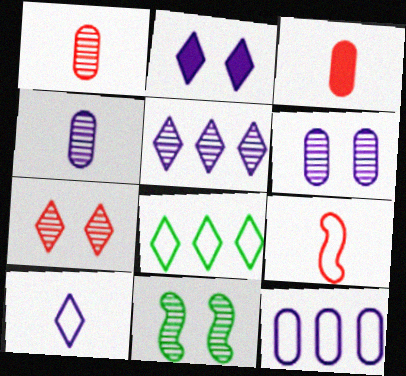[[1, 5, 11], 
[2, 5, 10], 
[6, 7, 11]]